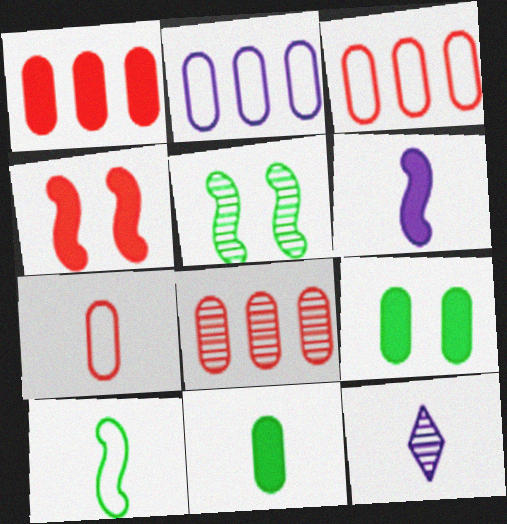[[1, 3, 8], 
[5, 8, 12]]